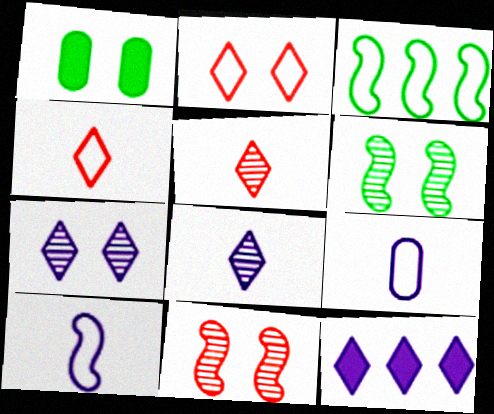[[2, 3, 9]]